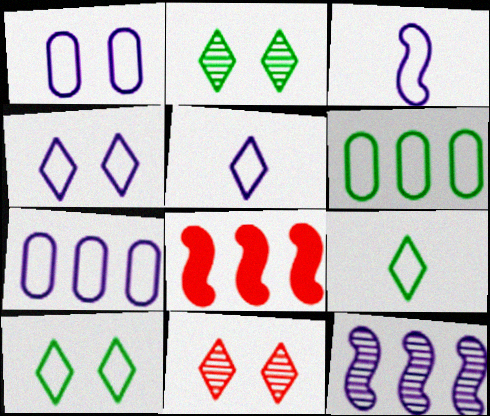[[3, 4, 7]]